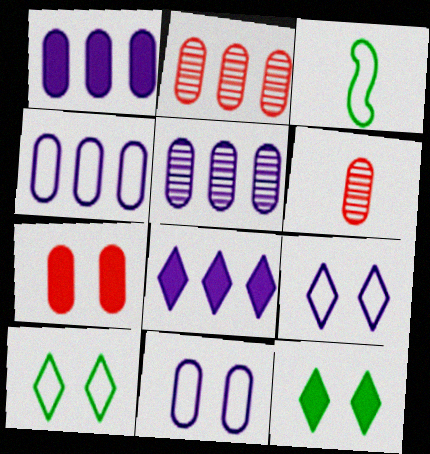[[1, 4, 5]]